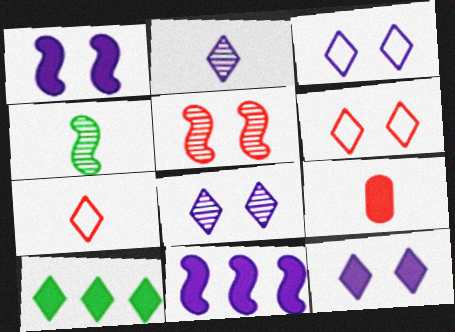[[1, 9, 10], 
[2, 6, 10], 
[3, 8, 12], 
[7, 8, 10]]